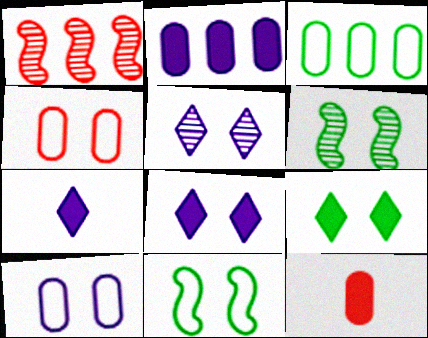[[4, 6, 8]]